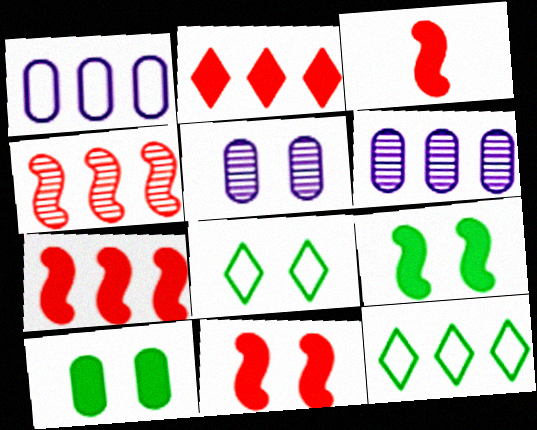[[3, 5, 12], 
[3, 6, 8], 
[3, 7, 11], 
[5, 8, 11], 
[6, 7, 12]]